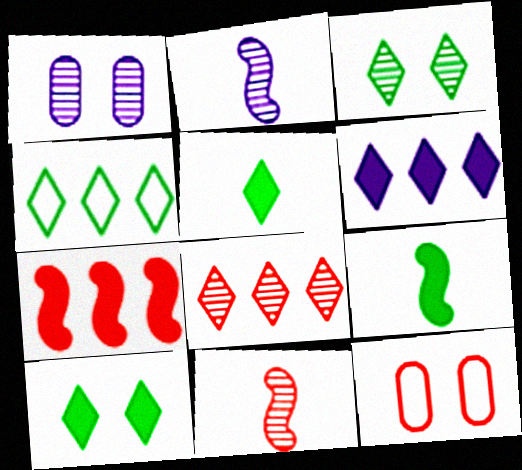[[3, 4, 5], 
[4, 6, 8]]